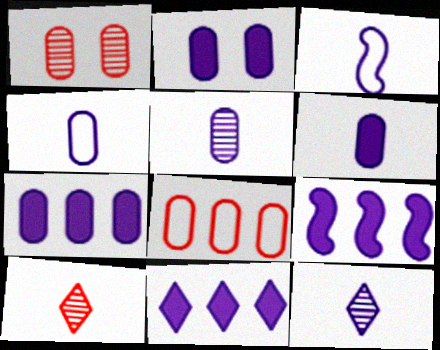[[2, 6, 7], 
[3, 6, 12], 
[4, 5, 6], 
[7, 9, 11]]